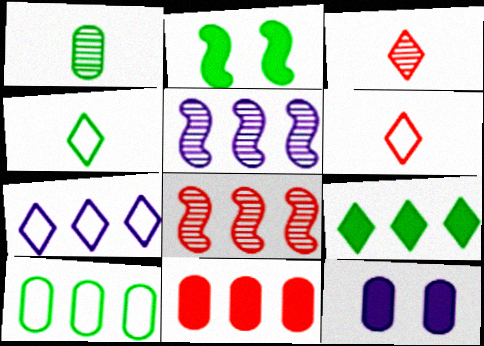[[4, 8, 12]]